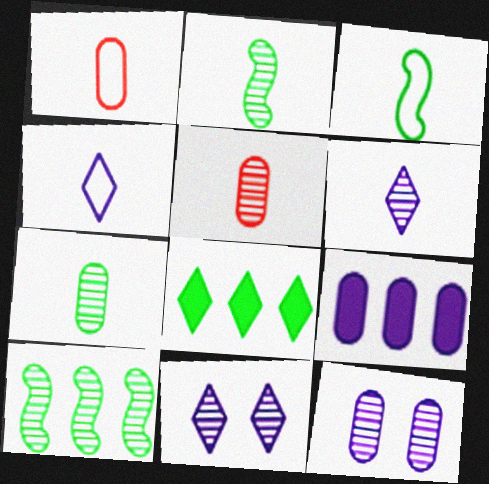[[1, 3, 4], 
[2, 5, 6], 
[5, 10, 11]]